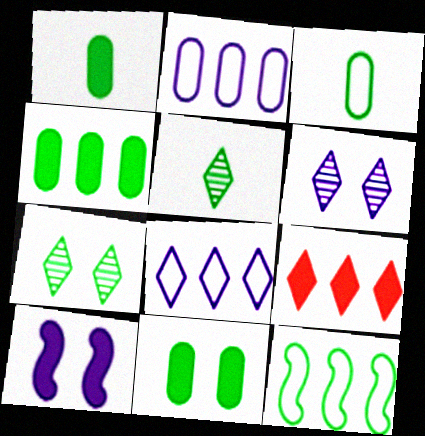[[1, 4, 11], 
[1, 7, 12], 
[1, 9, 10], 
[5, 11, 12]]